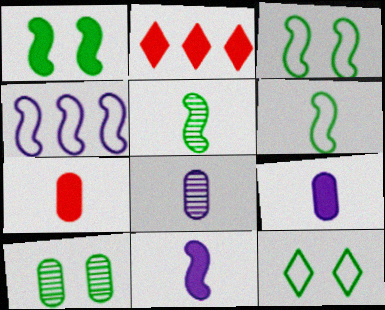[[1, 2, 9], 
[1, 10, 12], 
[2, 3, 8]]